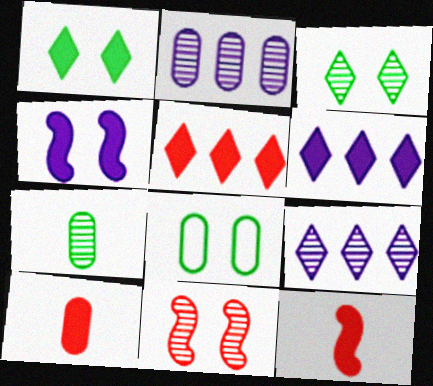[[2, 8, 10], 
[7, 9, 11], 
[8, 9, 12]]